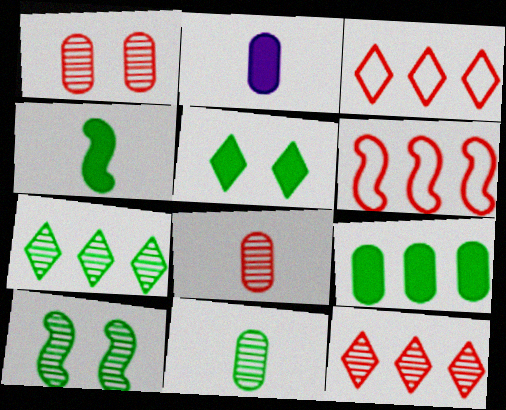[[2, 3, 10], 
[4, 5, 9], 
[7, 10, 11]]